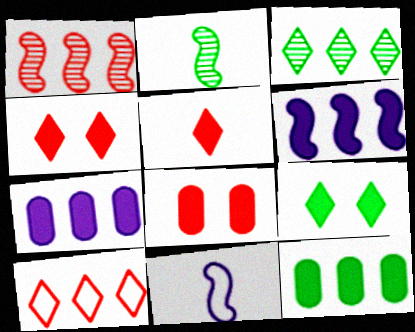[[3, 8, 11]]